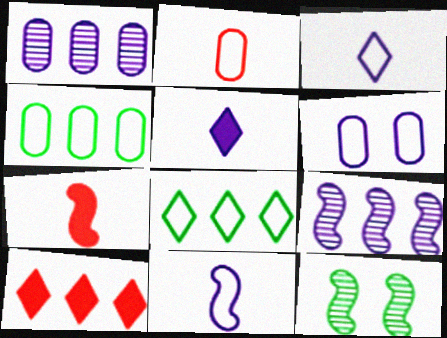[[2, 4, 6], 
[4, 9, 10], 
[5, 6, 9]]